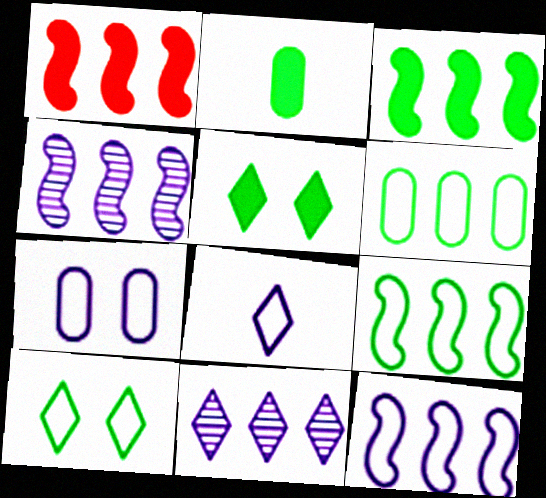[[1, 4, 9], 
[1, 6, 11], 
[2, 3, 5], 
[7, 8, 12]]